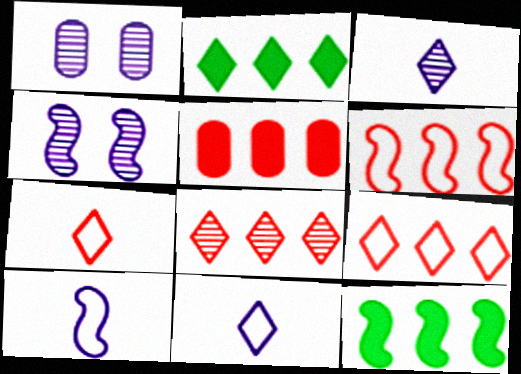[[1, 7, 12], 
[5, 6, 8]]